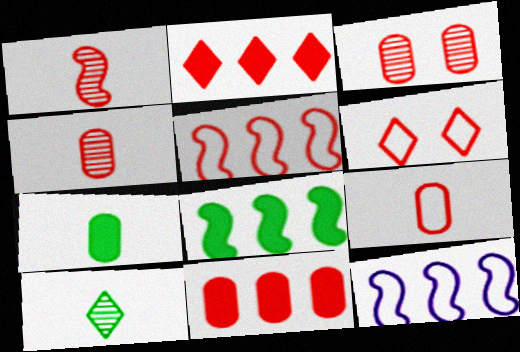[[1, 6, 11], 
[3, 9, 11], 
[5, 6, 9]]